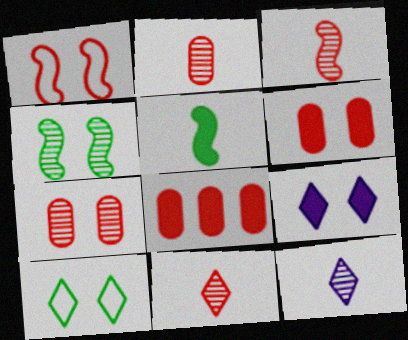[[1, 8, 11], 
[2, 3, 11], 
[5, 8, 9]]